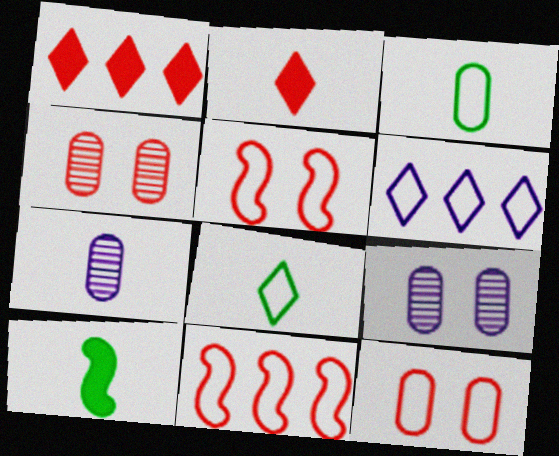[[2, 4, 11], 
[3, 5, 6], 
[4, 6, 10]]